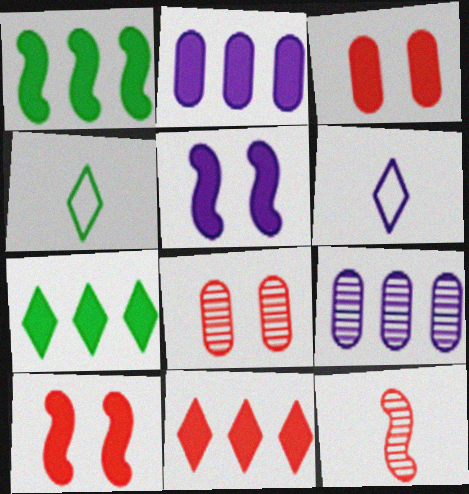[[1, 2, 11], 
[1, 6, 8], 
[4, 9, 10], 
[5, 6, 9]]